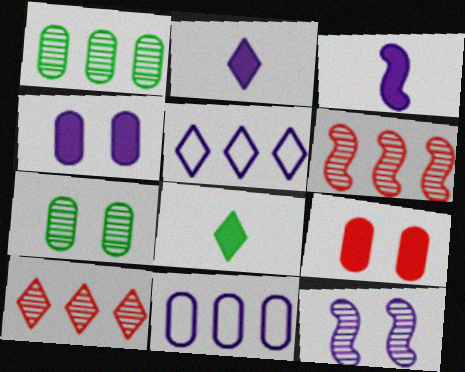[[2, 11, 12]]